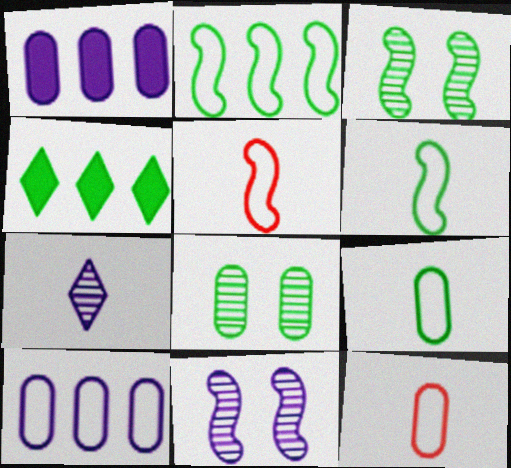[[1, 8, 12], 
[3, 4, 9], 
[4, 6, 8], 
[4, 11, 12]]